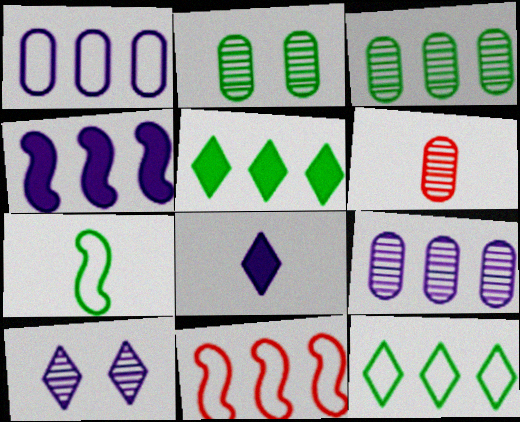[[1, 11, 12], 
[2, 5, 7], 
[2, 6, 9], 
[2, 8, 11], 
[5, 9, 11], 
[6, 7, 8]]